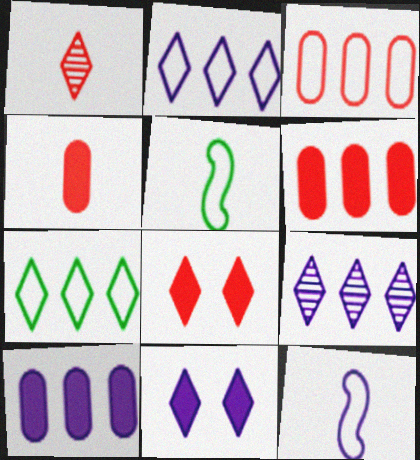[[1, 7, 11]]